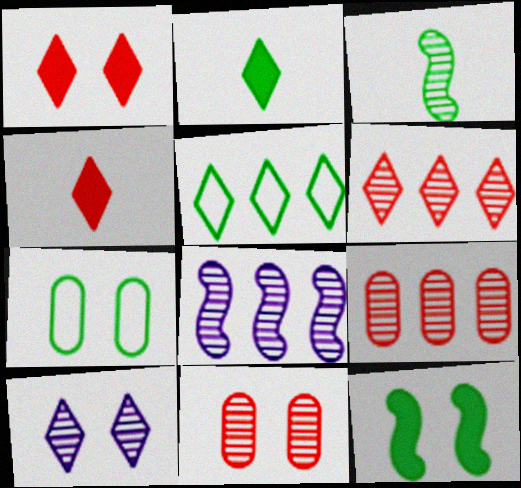[[3, 9, 10], 
[4, 5, 10], 
[4, 7, 8]]